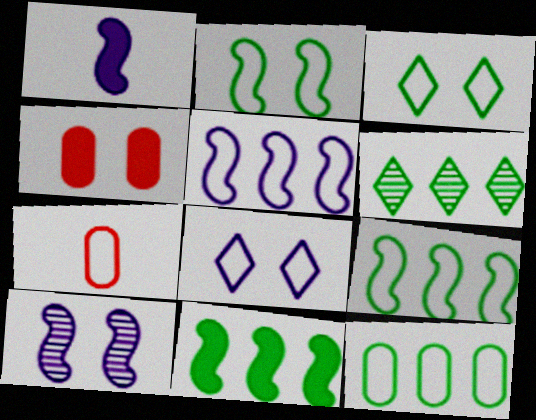[[1, 5, 10], 
[3, 4, 10], 
[3, 5, 7], 
[6, 11, 12], 
[7, 8, 9]]